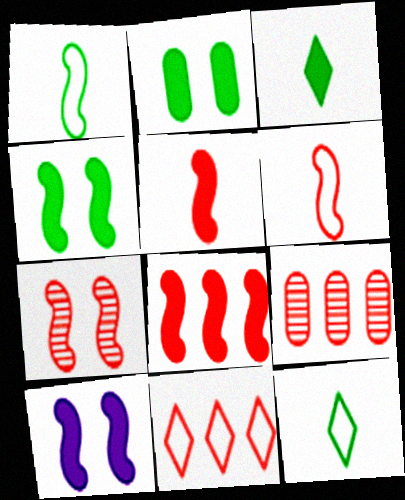[[6, 7, 8], 
[8, 9, 11], 
[9, 10, 12]]